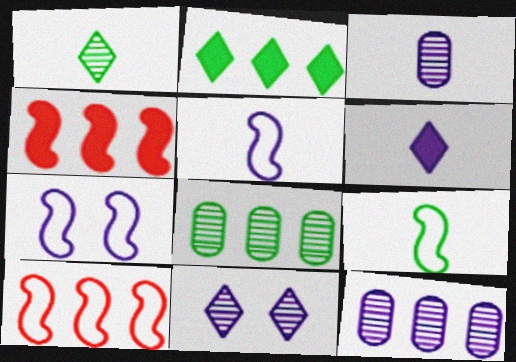[[2, 10, 12], 
[3, 5, 6], 
[6, 7, 12], 
[7, 9, 10]]